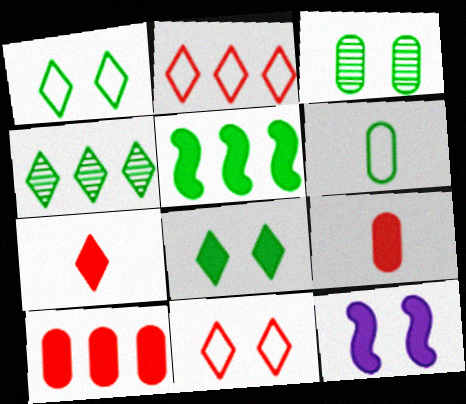[[3, 11, 12]]